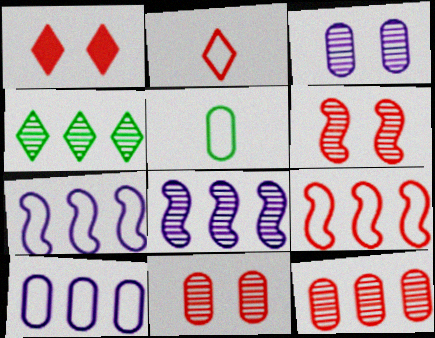[[1, 5, 8], 
[4, 8, 12]]